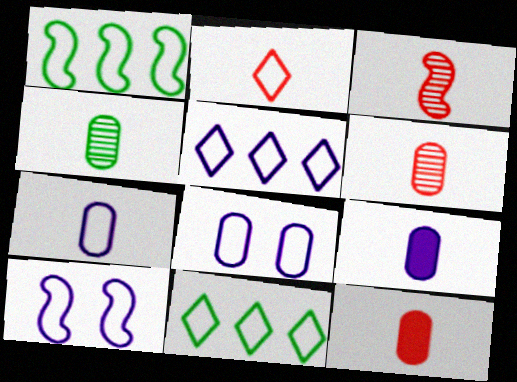[[1, 2, 8], 
[2, 3, 12], 
[4, 7, 12], 
[5, 7, 10]]